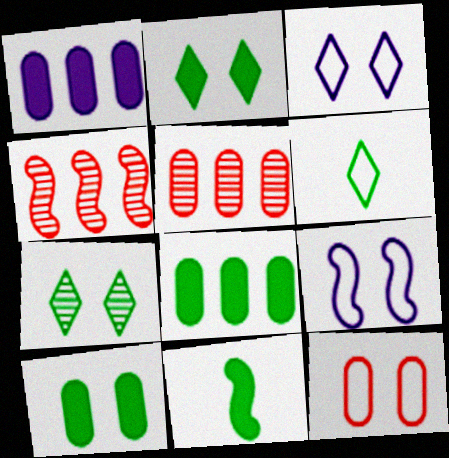[[2, 8, 11], 
[3, 5, 11], 
[4, 9, 11]]